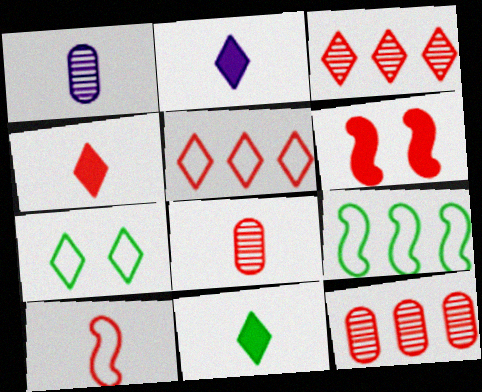[[1, 10, 11], 
[2, 3, 7], 
[2, 4, 11], 
[4, 8, 10], 
[5, 6, 8]]